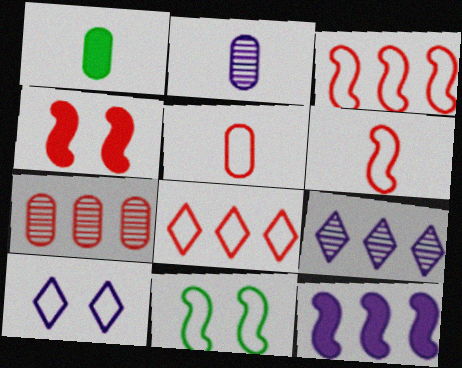[[1, 2, 5], 
[2, 10, 12]]